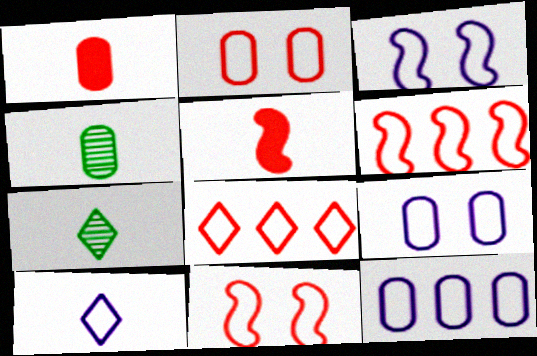[[3, 10, 12], 
[4, 5, 10]]